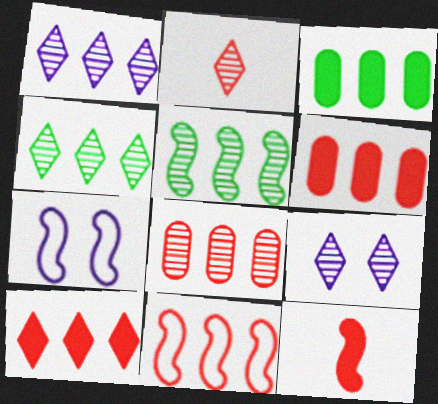[[1, 3, 11], 
[1, 5, 8], 
[2, 3, 7], 
[2, 4, 9], 
[5, 7, 12], 
[8, 10, 11]]